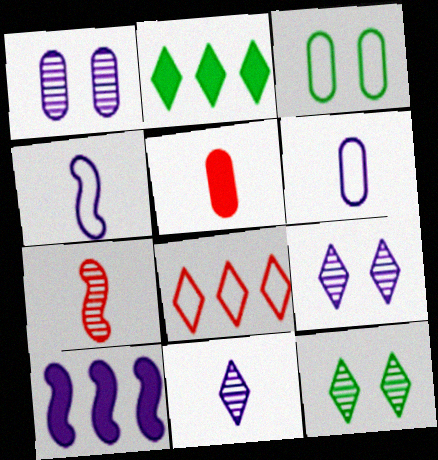[[3, 4, 8], 
[6, 9, 10]]